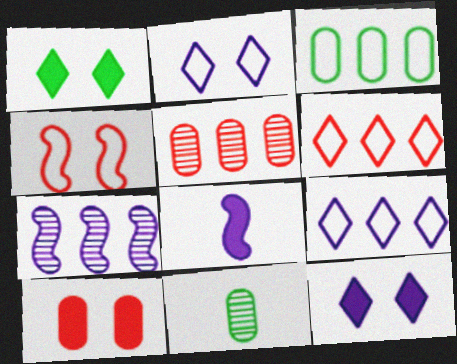[]